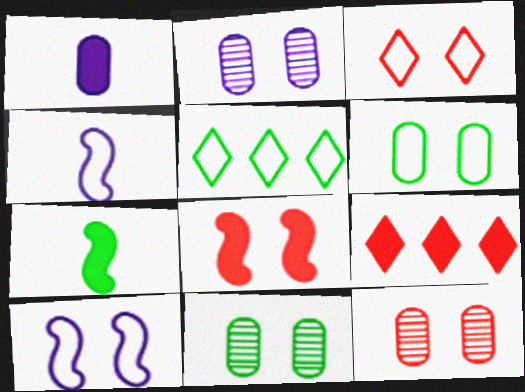[[2, 11, 12], 
[3, 6, 10], 
[3, 8, 12], 
[4, 9, 11], 
[5, 7, 11]]